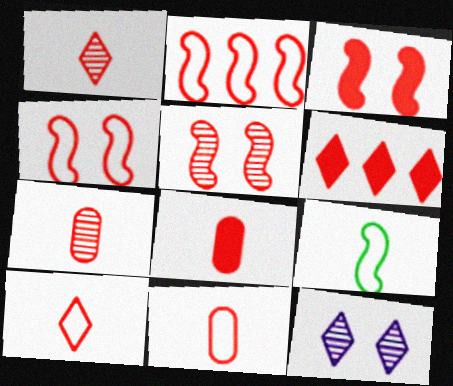[[3, 4, 5], 
[3, 6, 8], 
[4, 6, 7], 
[5, 6, 11], 
[7, 8, 11]]